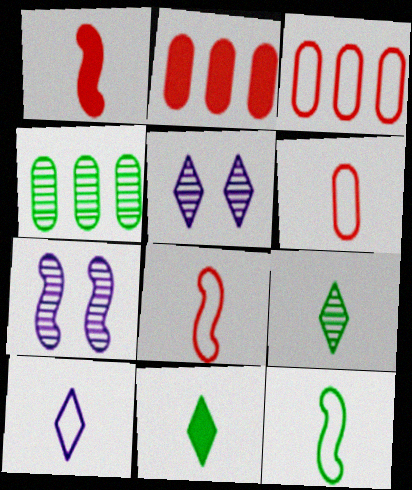[[2, 5, 12], 
[3, 7, 11], 
[6, 10, 12]]